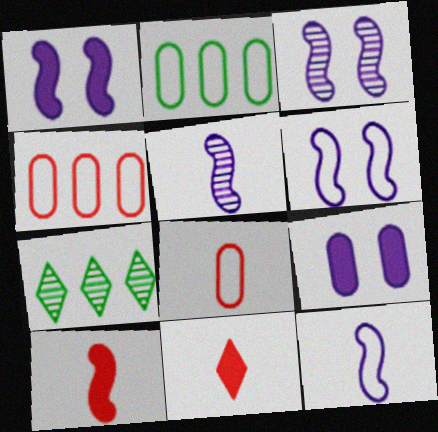[[1, 3, 6], 
[1, 7, 8], 
[2, 3, 11]]